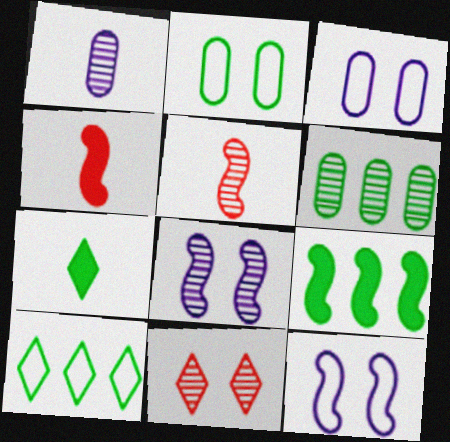[[5, 9, 12], 
[6, 9, 10]]